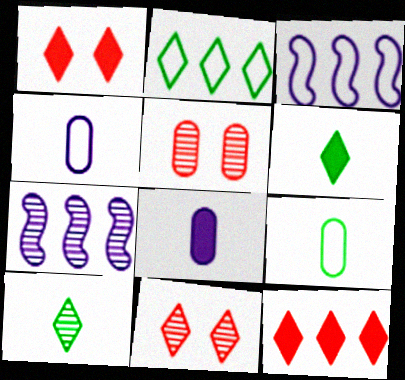[[1, 7, 9], 
[3, 5, 6], 
[5, 7, 10]]